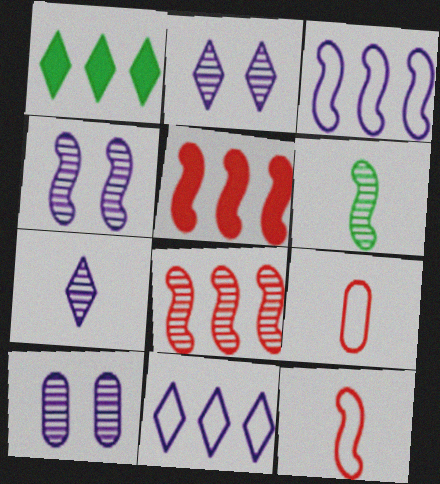[[1, 4, 9], 
[1, 10, 12], 
[2, 4, 10], 
[4, 6, 8]]